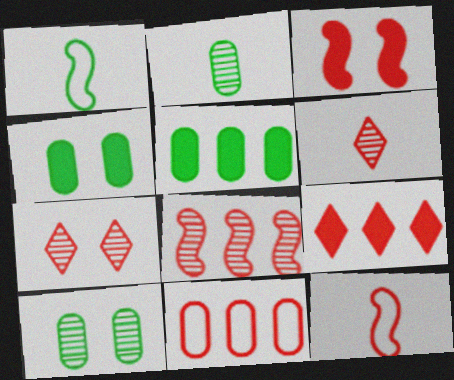[[3, 6, 11], 
[3, 8, 12], 
[8, 9, 11]]